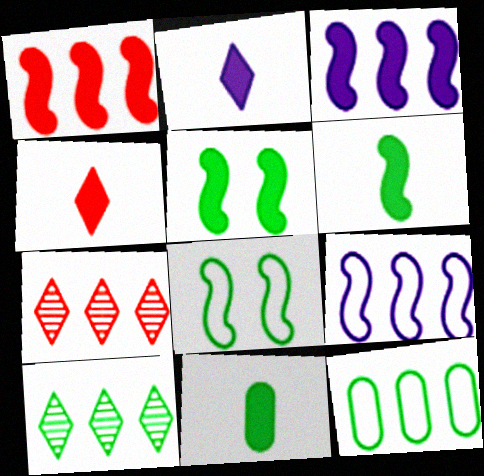[[3, 7, 12], 
[8, 10, 11]]